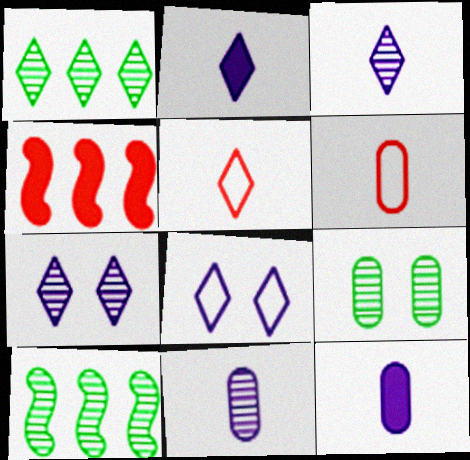[]